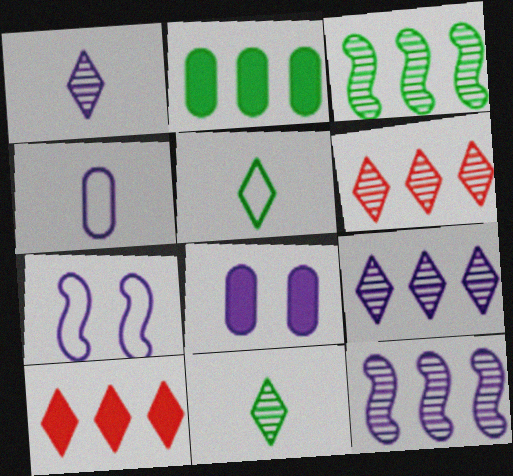[]